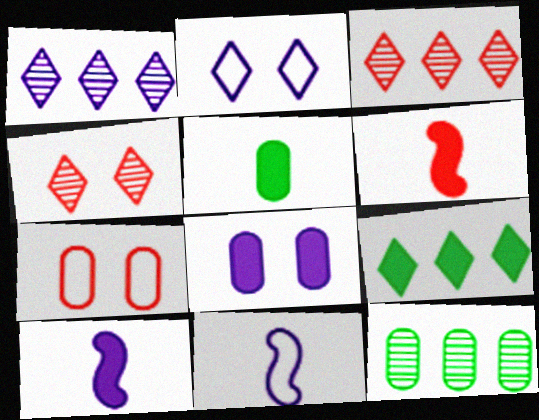[[1, 8, 11], 
[2, 6, 12], 
[3, 6, 7], 
[6, 8, 9]]